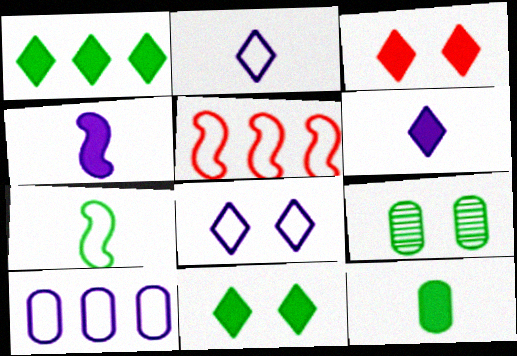[[1, 3, 6], 
[1, 7, 9], 
[5, 6, 9]]